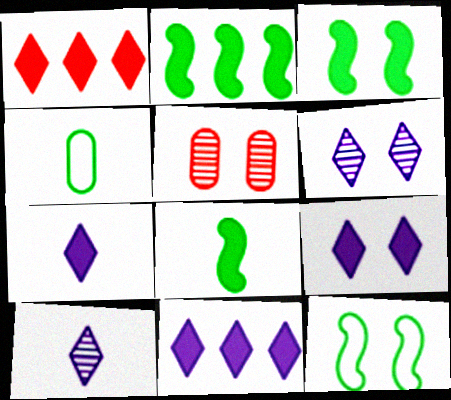[[2, 3, 8], 
[5, 9, 12], 
[7, 9, 11]]